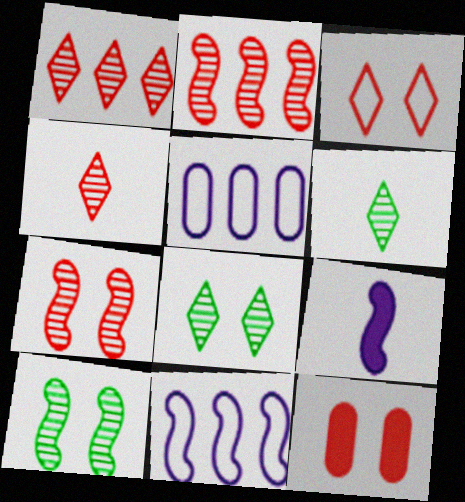[[3, 7, 12], 
[6, 11, 12]]